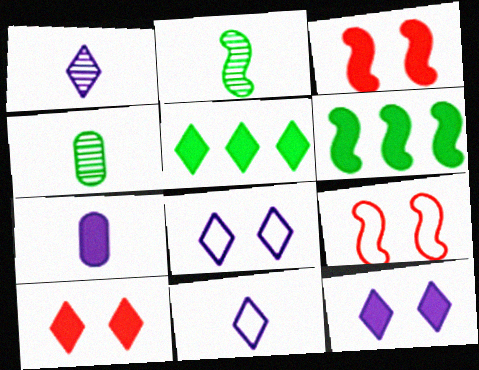[[3, 5, 7], 
[6, 7, 10]]